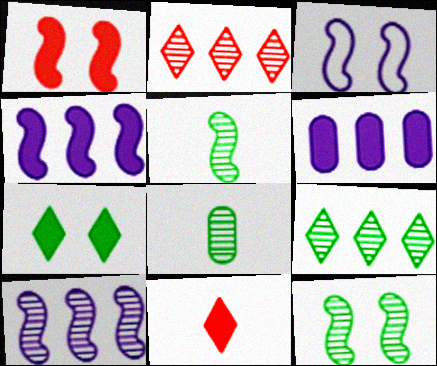[[1, 3, 12], 
[8, 9, 12]]